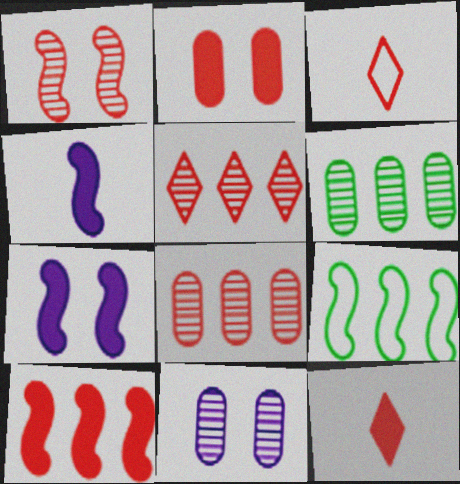[[1, 4, 9], 
[2, 10, 12], 
[3, 6, 7], 
[9, 11, 12]]